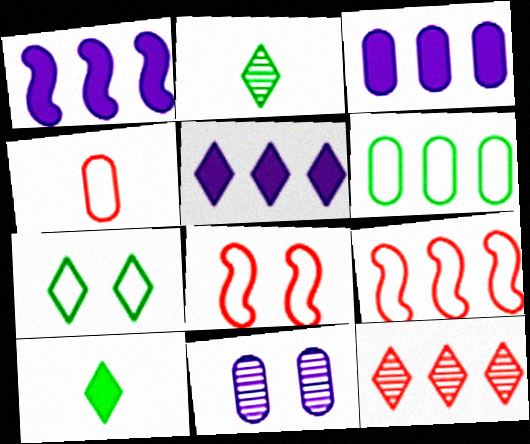[[1, 3, 5], 
[1, 6, 12], 
[2, 3, 8], 
[9, 10, 11]]